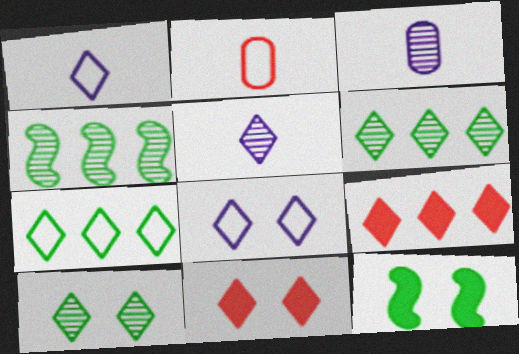[[1, 6, 11], 
[1, 9, 10], 
[5, 7, 11], 
[8, 10, 11]]